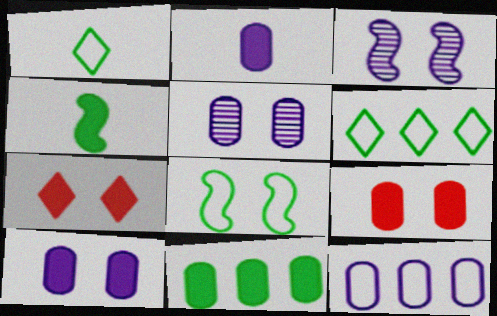[[2, 5, 12], 
[2, 9, 11], 
[5, 7, 8]]